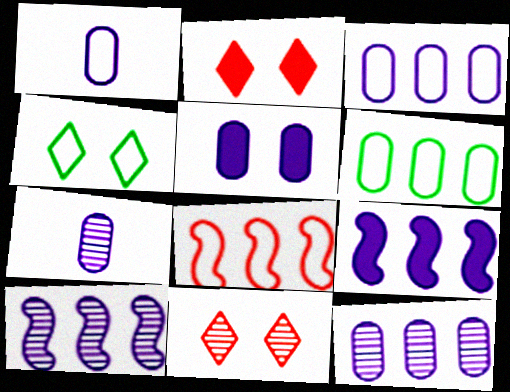[[1, 4, 8], 
[1, 5, 12], 
[3, 5, 7]]